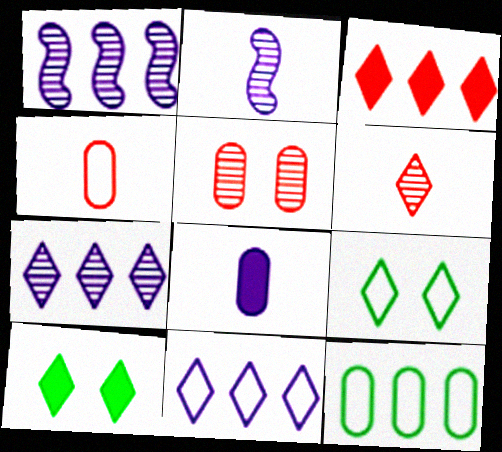[[1, 3, 12], 
[1, 4, 10], 
[5, 8, 12], 
[6, 10, 11]]